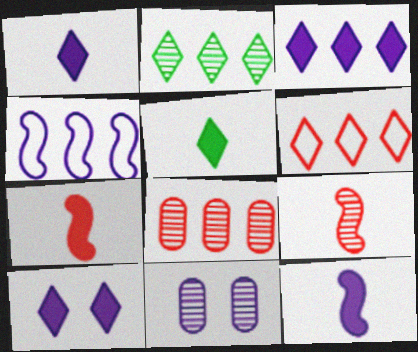[[1, 3, 10], 
[1, 4, 11], 
[2, 3, 6], 
[2, 9, 11]]